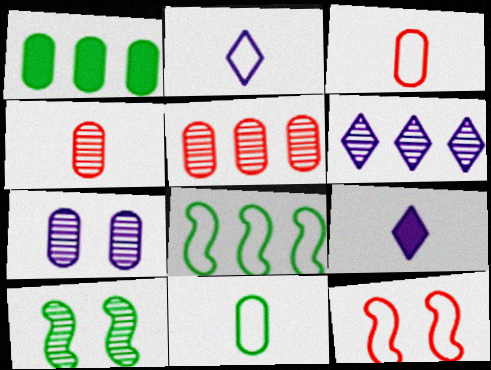[[1, 3, 7], 
[4, 6, 10]]